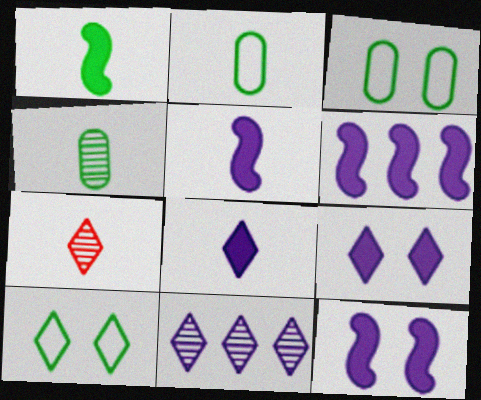[[2, 5, 7], 
[3, 6, 7], 
[5, 6, 12]]